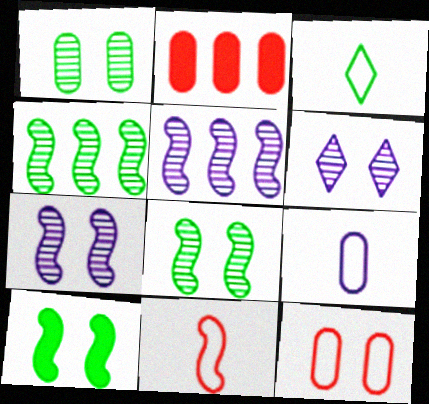[[1, 2, 9], 
[2, 3, 7], 
[3, 9, 11], 
[5, 10, 11], 
[6, 10, 12]]